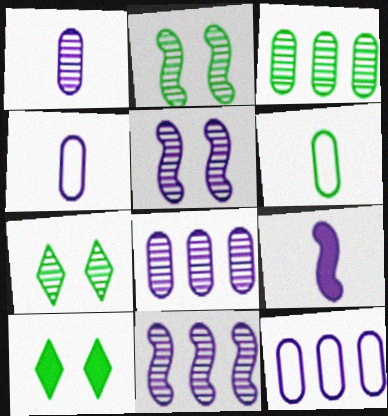[]